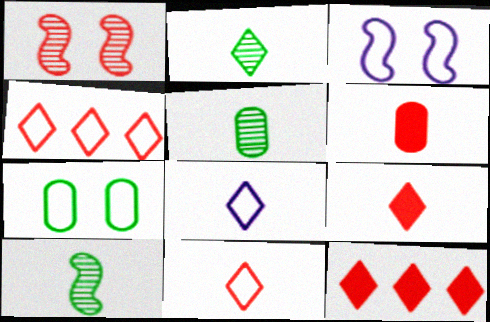[[1, 4, 6], 
[2, 5, 10], 
[2, 8, 9], 
[3, 5, 12], 
[6, 8, 10]]